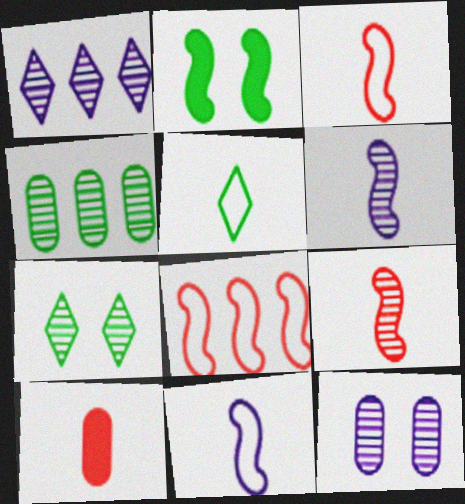[[1, 6, 12], 
[2, 4, 5], 
[2, 6, 8], 
[5, 6, 10]]